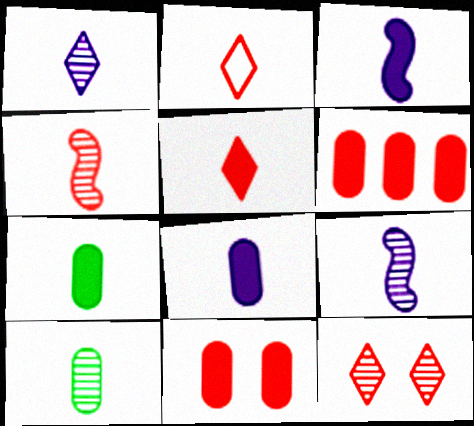[[1, 4, 10], 
[2, 3, 10], 
[2, 7, 9], 
[3, 5, 7]]